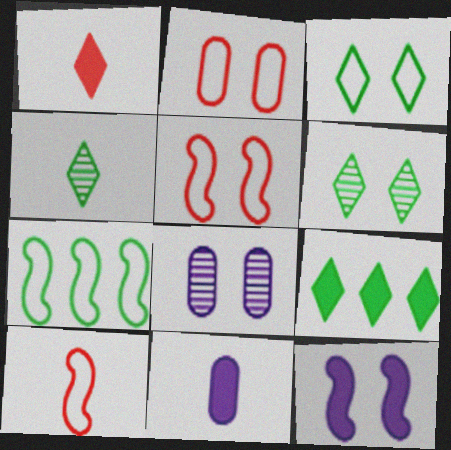[[1, 7, 8], 
[2, 6, 12], 
[3, 4, 9], 
[4, 10, 11], 
[8, 9, 10]]